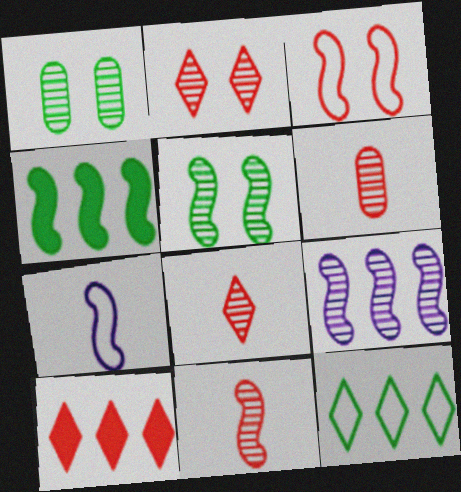[[1, 7, 10], 
[1, 8, 9], 
[3, 6, 10], 
[5, 9, 11], 
[6, 8, 11]]